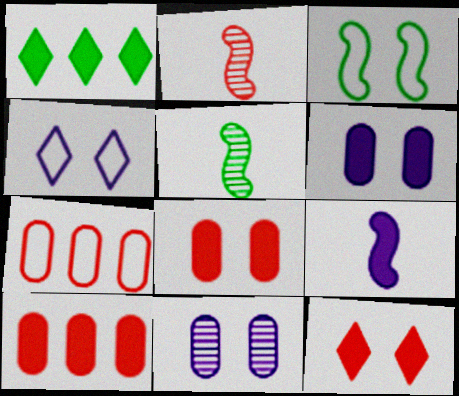[[1, 8, 9], 
[2, 7, 12], 
[3, 11, 12], 
[4, 5, 10]]